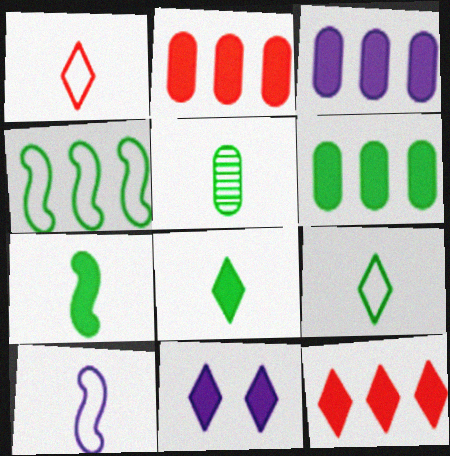[[2, 3, 6], 
[2, 7, 11], 
[5, 7, 9], 
[8, 11, 12]]